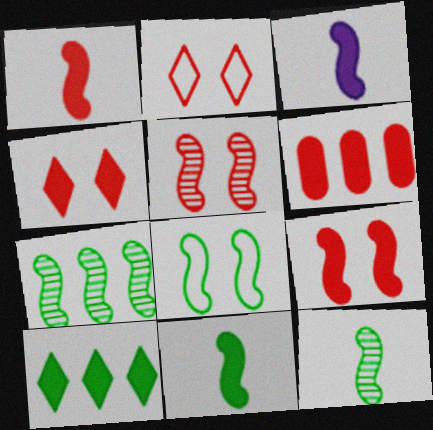[[1, 3, 11], 
[1, 4, 6], 
[7, 8, 11]]